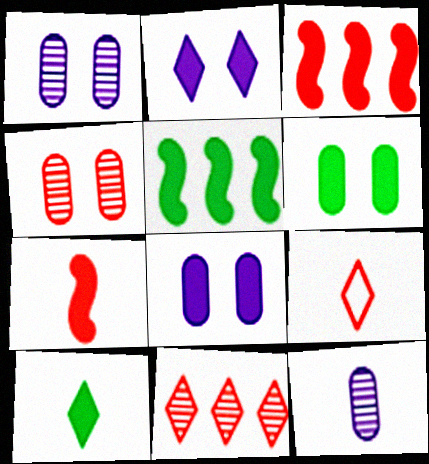[[1, 5, 9], 
[3, 4, 9], 
[3, 8, 10], 
[5, 6, 10]]